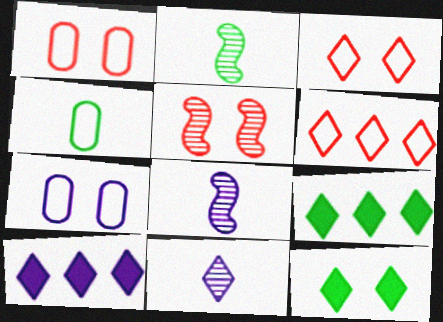[[1, 2, 10], 
[1, 8, 9], 
[3, 9, 11], 
[4, 5, 10], 
[5, 7, 12], 
[6, 11, 12], 
[7, 8, 10]]